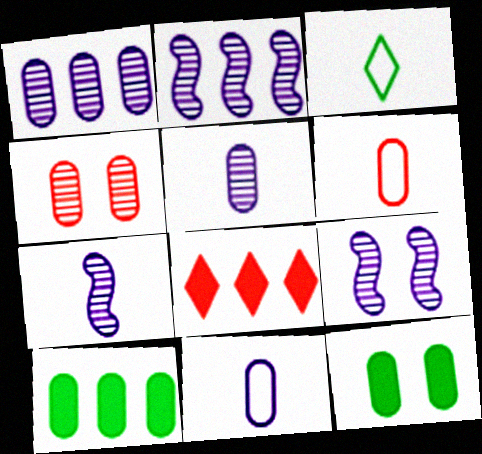[[1, 6, 12], 
[2, 7, 9], 
[4, 10, 11]]